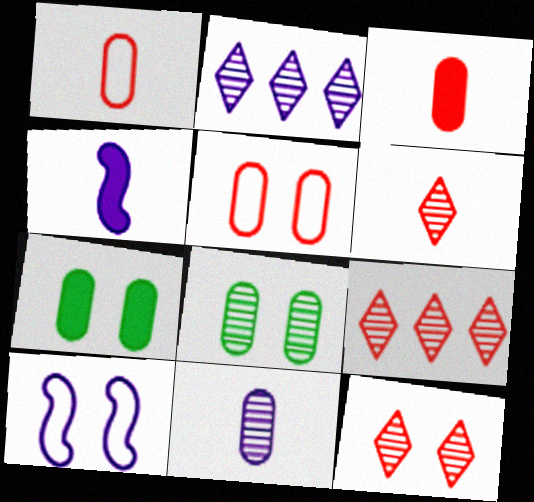[[6, 9, 12], 
[7, 10, 12]]